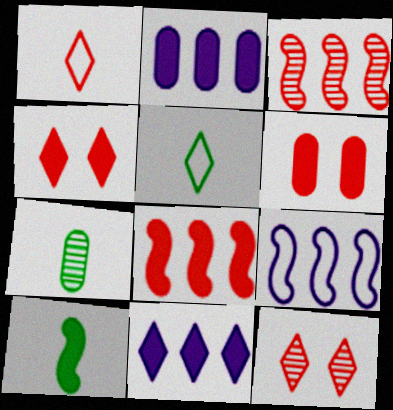[[1, 3, 6], 
[2, 4, 10], 
[4, 7, 9], 
[5, 7, 10], 
[5, 11, 12], 
[6, 10, 11]]